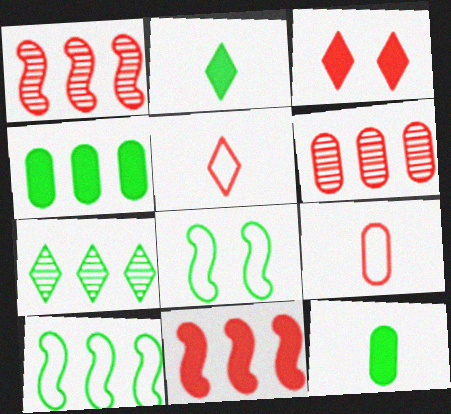[[1, 3, 9], 
[4, 7, 10], 
[7, 8, 12]]